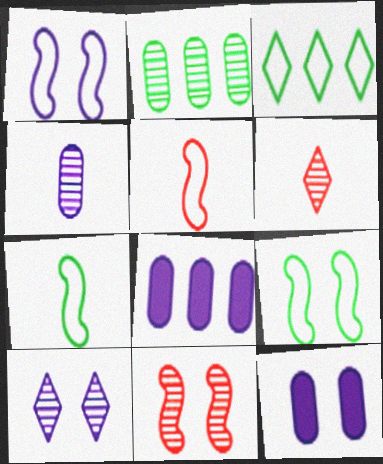[[1, 10, 12], 
[6, 8, 9]]